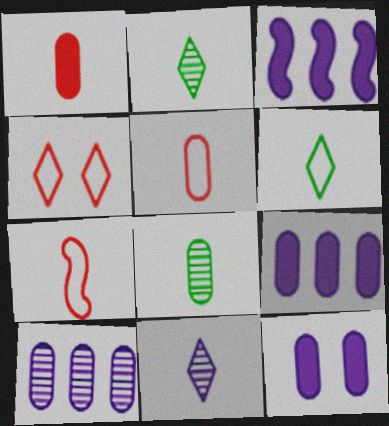[[3, 4, 8]]